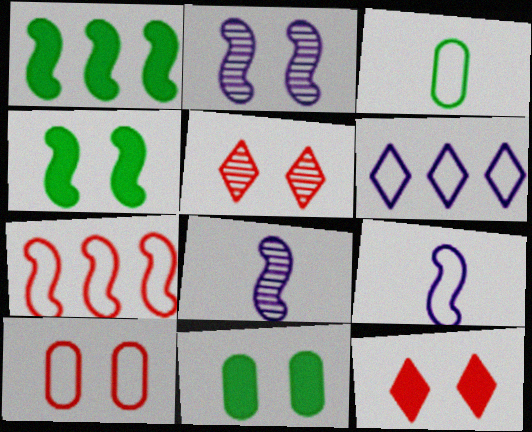[[4, 7, 8]]